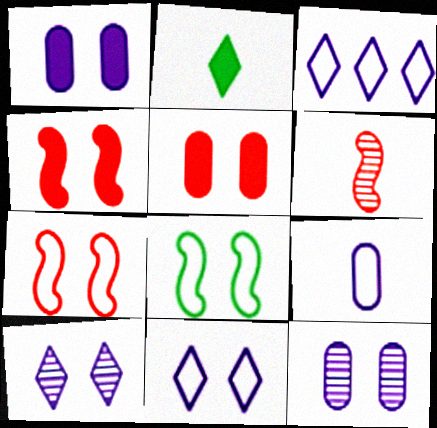[[2, 6, 9], 
[5, 8, 10]]